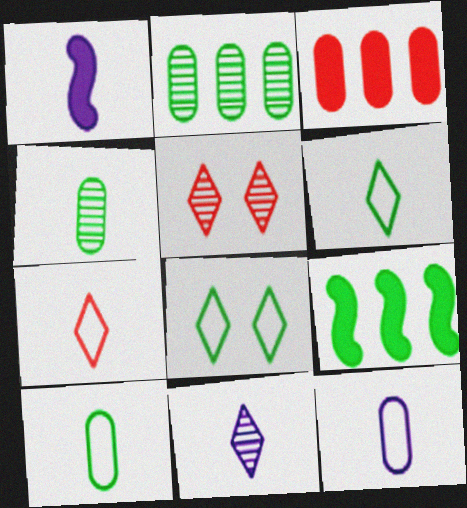[[1, 4, 7], 
[1, 11, 12], 
[4, 8, 9], 
[5, 9, 12]]